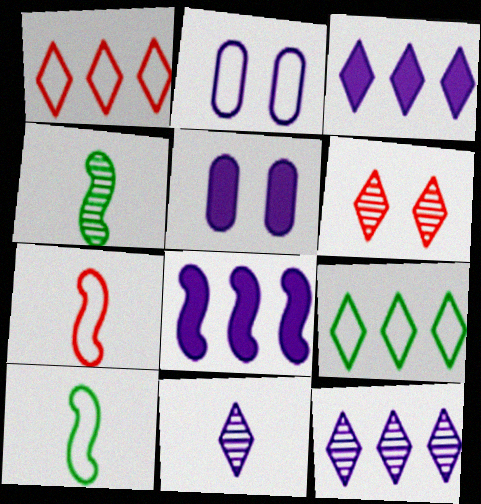[[1, 2, 10], 
[1, 4, 5], 
[2, 7, 9], 
[2, 8, 11]]